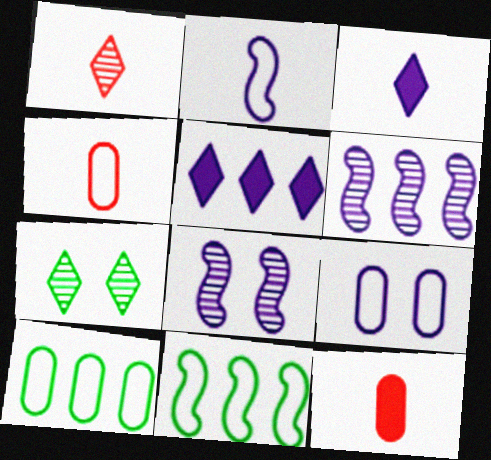[[3, 6, 9], 
[4, 9, 10]]